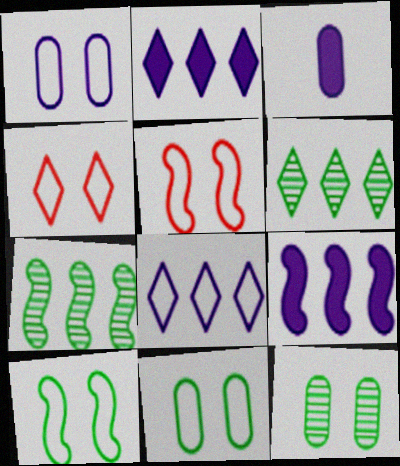[[1, 4, 10], 
[3, 4, 7], 
[3, 5, 6]]